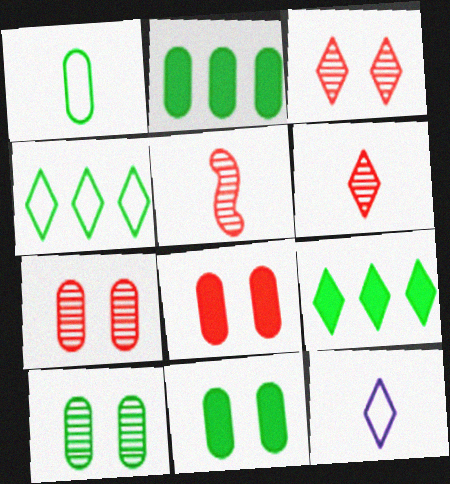[[1, 2, 10], 
[3, 9, 12]]